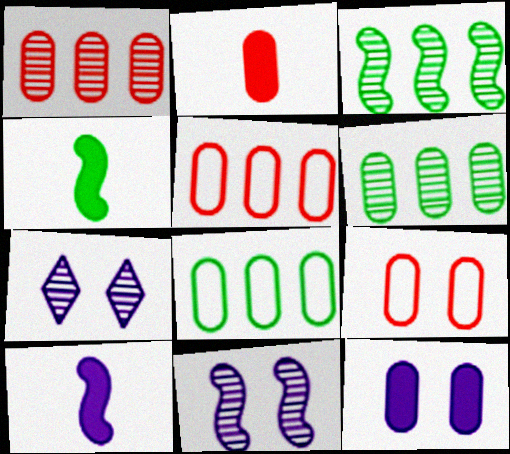[[1, 2, 9], 
[4, 5, 7]]